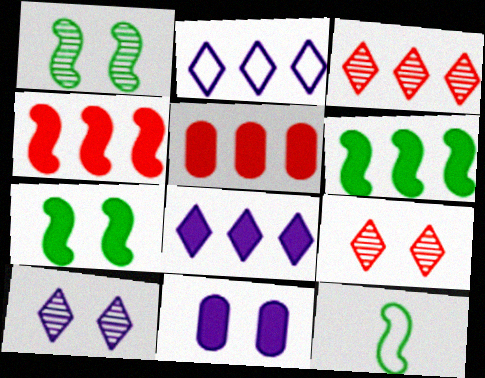[[1, 6, 12], 
[3, 11, 12], 
[5, 6, 8], 
[5, 10, 12]]